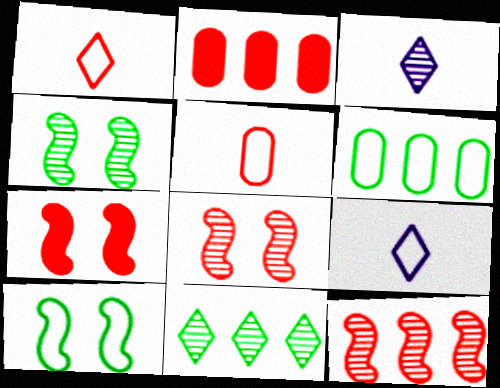[[1, 2, 8], 
[2, 3, 10], 
[2, 4, 9], 
[3, 6, 7]]